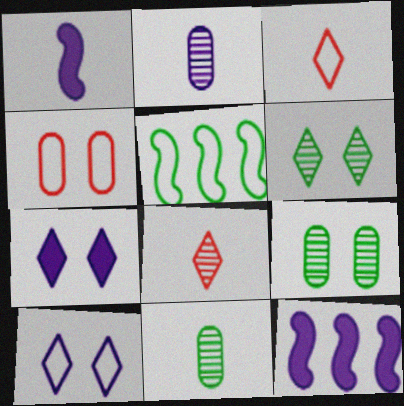[[1, 3, 11], 
[2, 10, 12], 
[3, 9, 12]]